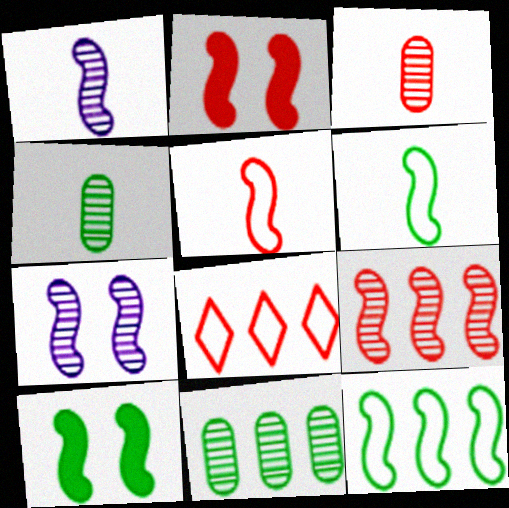[[1, 2, 12], 
[2, 3, 8], 
[2, 5, 9]]